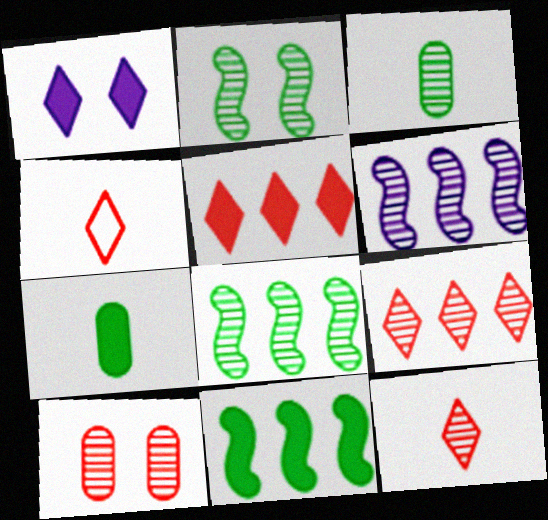[]